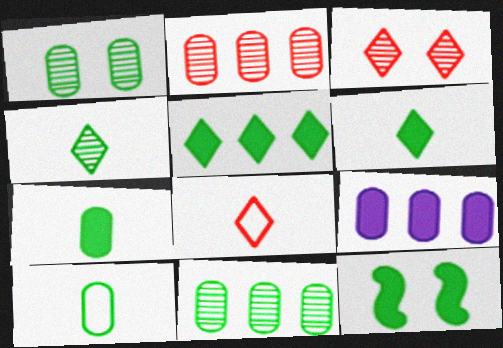[[5, 7, 12]]